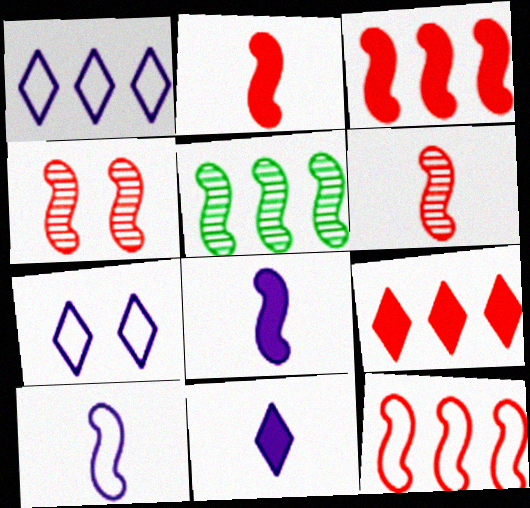[[2, 4, 12]]